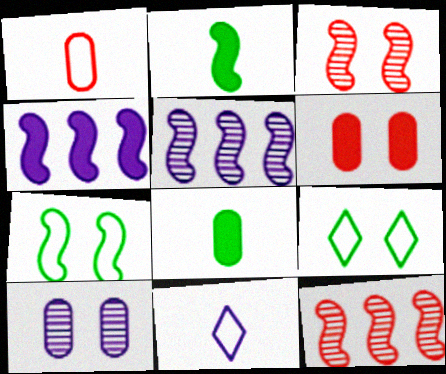[[4, 10, 11]]